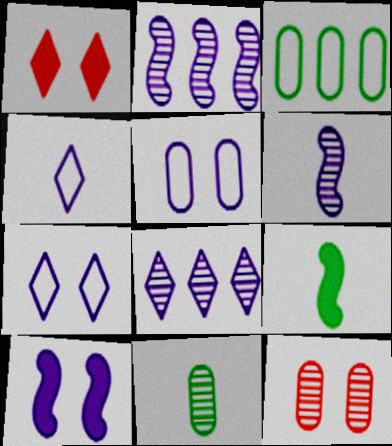[[1, 3, 6]]